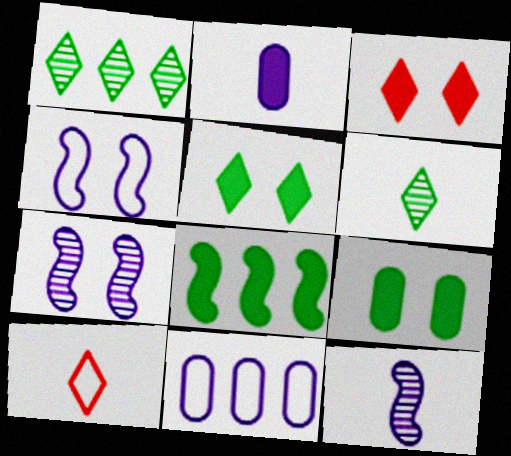[[2, 3, 8]]